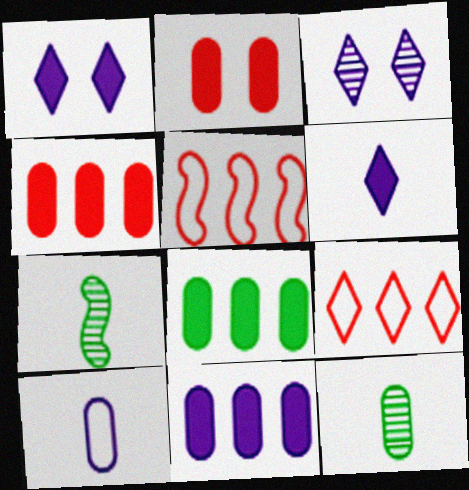[[1, 5, 12], 
[4, 8, 11]]